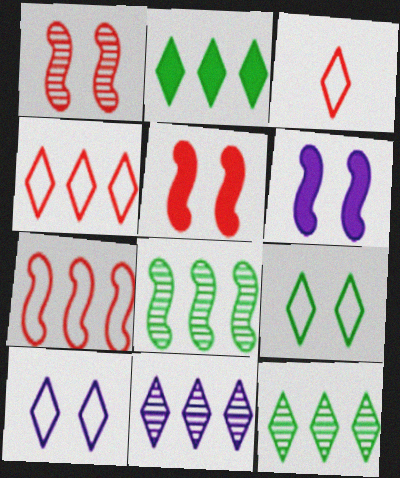[[2, 4, 11]]